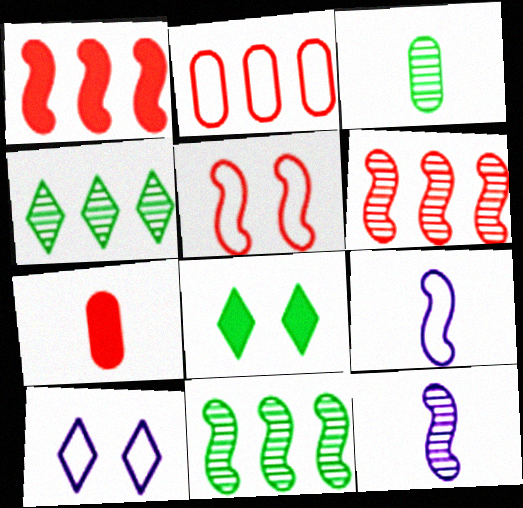[[1, 3, 10], 
[2, 8, 12], 
[7, 10, 11]]